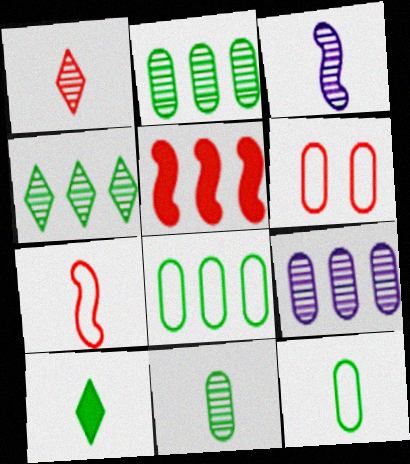[[1, 3, 11], 
[1, 5, 6]]